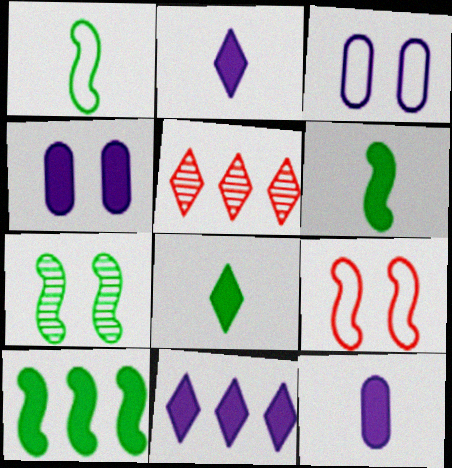[[1, 4, 5], 
[1, 7, 10], 
[3, 5, 6]]